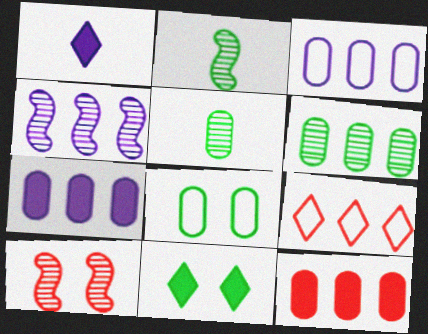[[2, 4, 10], 
[3, 6, 12]]